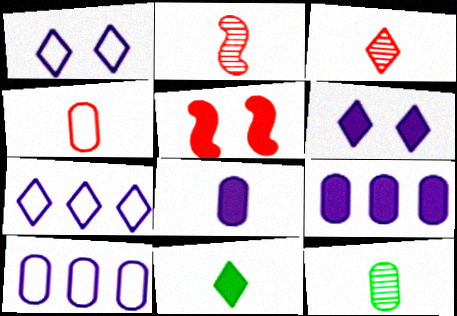[[4, 8, 12], 
[5, 7, 12], 
[5, 9, 11]]